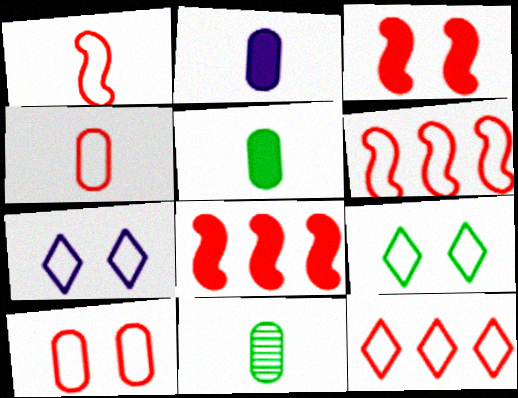[[1, 10, 12], 
[2, 4, 11], 
[7, 8, 11]]